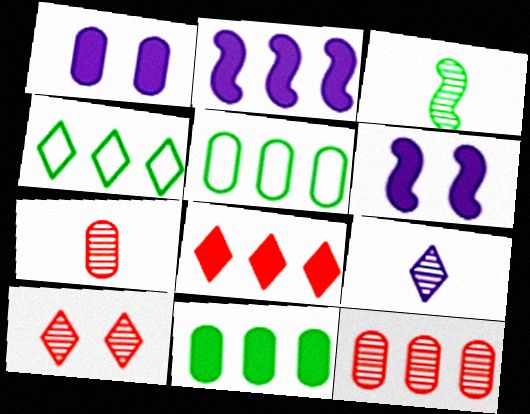[[1, 5, 7], 
[2, 4, 12], 
[2, 8, 11], 
[3, 7, 9], 
[4, 6, 7]]